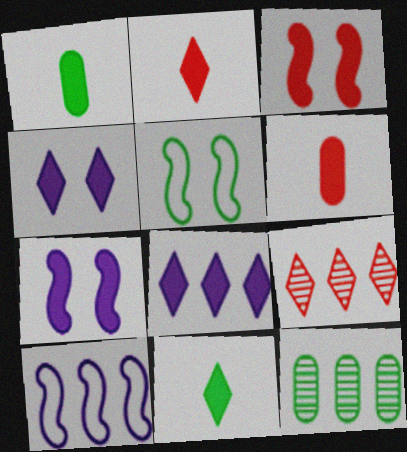[[1, 3, 8], 
[5, 11, 12]]